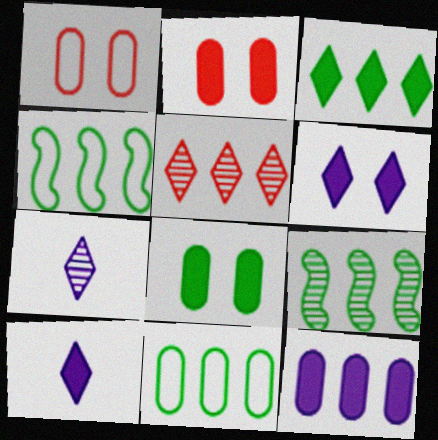[[1, 9, 10], 
[2, 4, 7], 
[3, 9, 11], 
[4, 5, 12]]